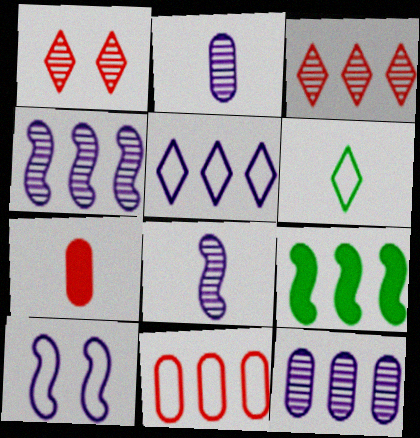[[6, 7, 8], 
[6, 10, 11]]